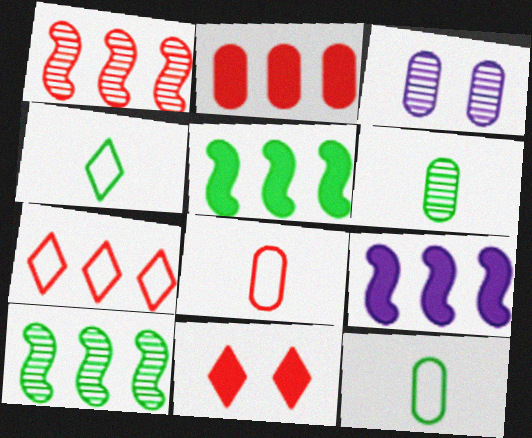[[1, 2, 7], 
[1, 8, 11], 
[2, 3, 12]]